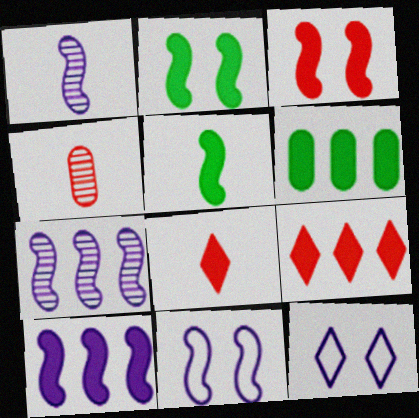[[1, 10, 11], 
[3, 5, 10], 
[6, 9, 10]]